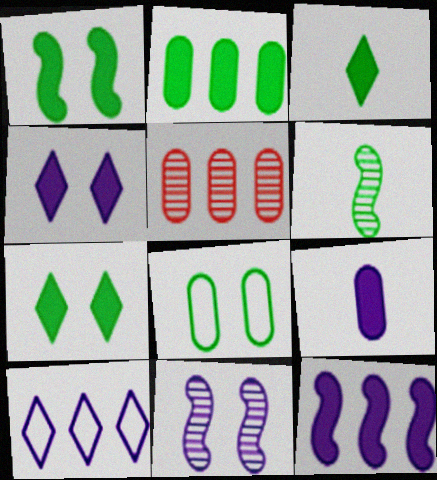[[1, 2, 3], 
[4, 9, 12], 
[5, 8, 9], 
[9, 10, 11]]